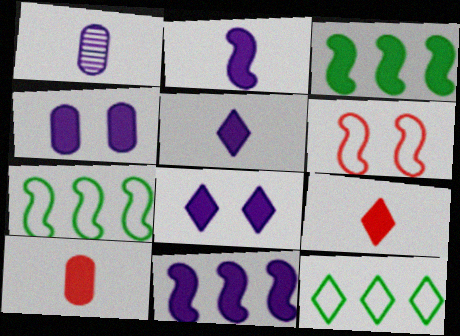[[3, 4, 9], 
[3, 8, 10], 
[4, 5, 11]]